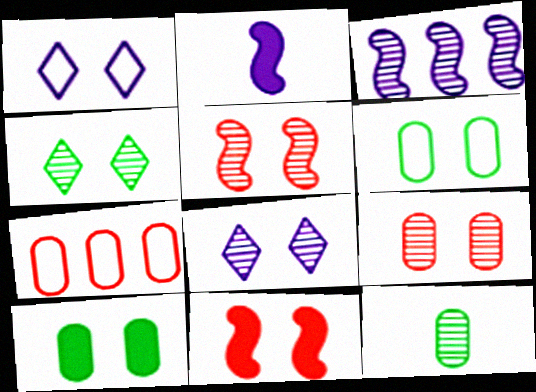[[1, 5, 10], 
[2, 4, 7], 
[6, 8, 11]]